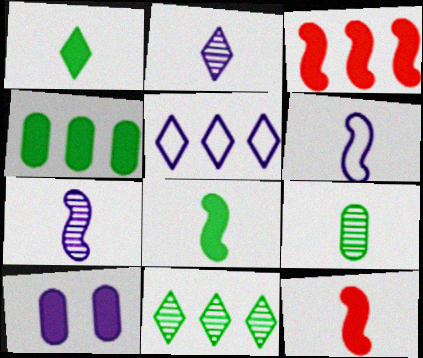[[1, 3, 10], 
[5, 7, 10]]